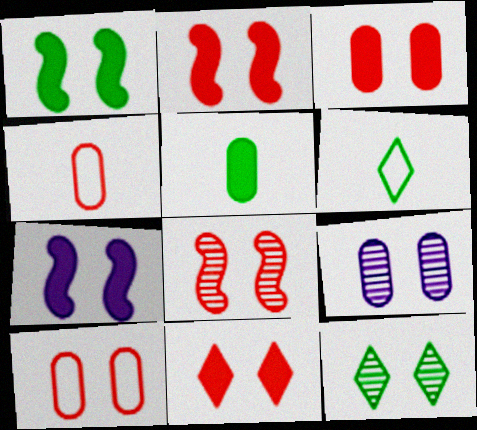[[1, 2, 7], 
[2, 3, 11], 
[7, 10, 12], 
[8, 9, 12], 
[8, 10, 11]]